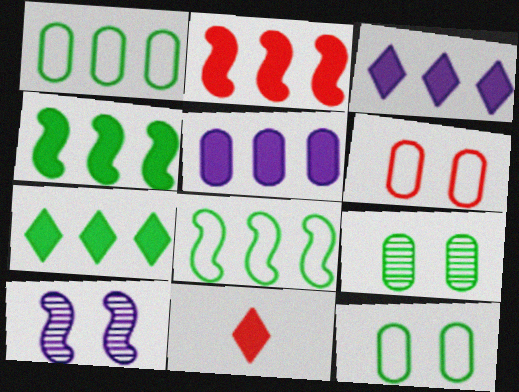[[1, 10, 11], 
[2, 5, 7]]